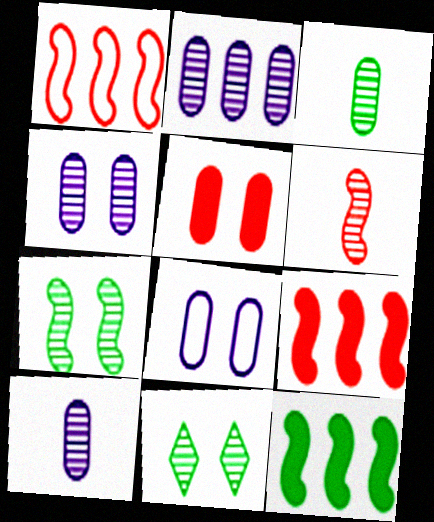[[2, 4, 10], 
[2, 6, 11]]